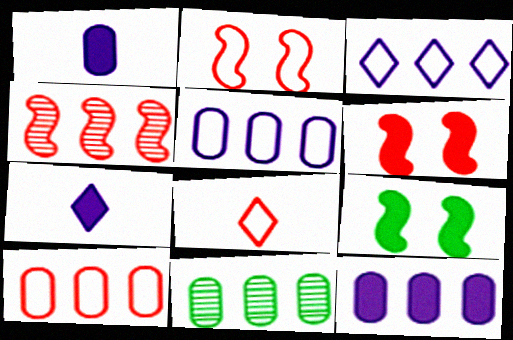[[2, 7, 11], 
[2, 8, 10], 
[10, 11, 12]]